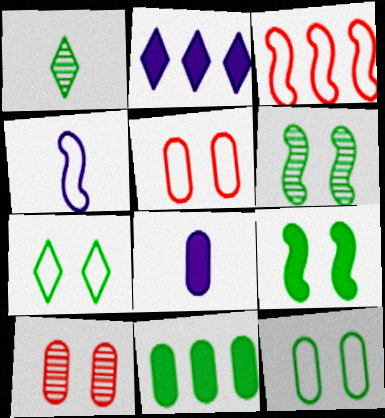[]